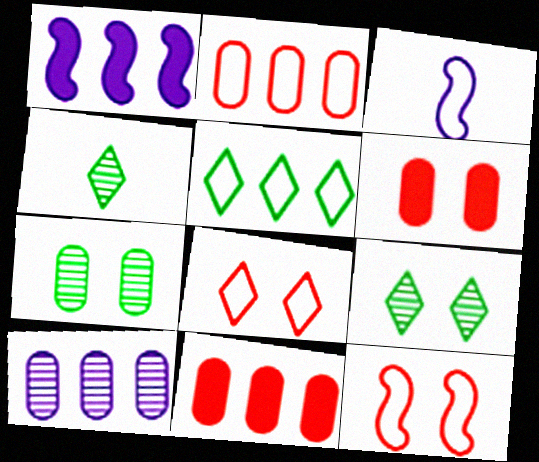[[3, 9, 11]]